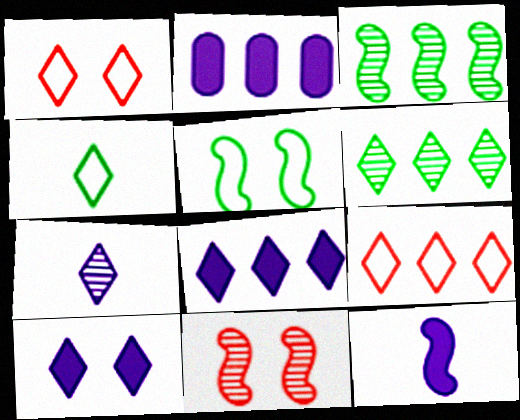[[2, 3, 9], 
[2, 4, 11], 
[2, 10, 12], 
[6, 8, 9]]